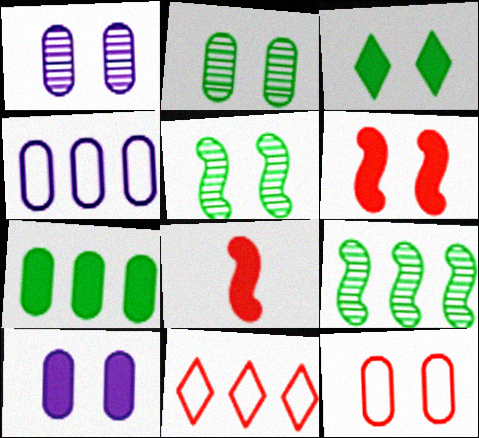[[2, 10, 12], 
[3, 6, 10]]